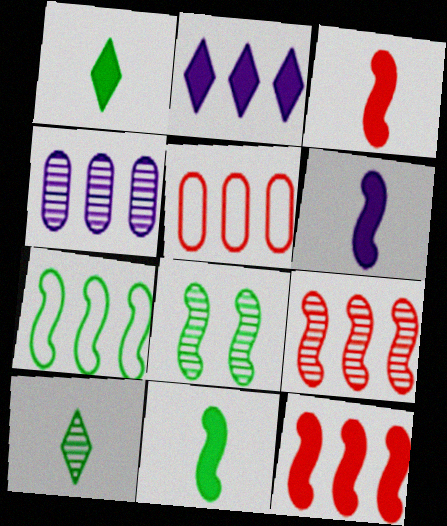[[3, 6, 11], 
[7, 8, 11]]